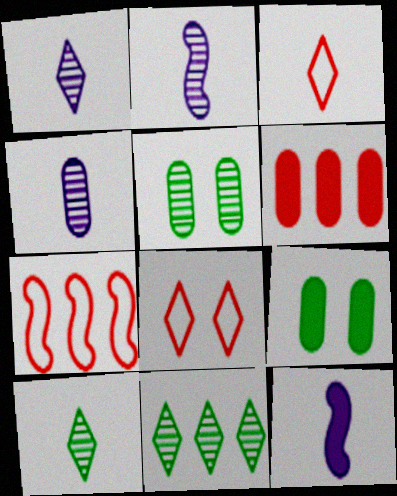[[1, 2, 4], 
[1, 7, 9]]